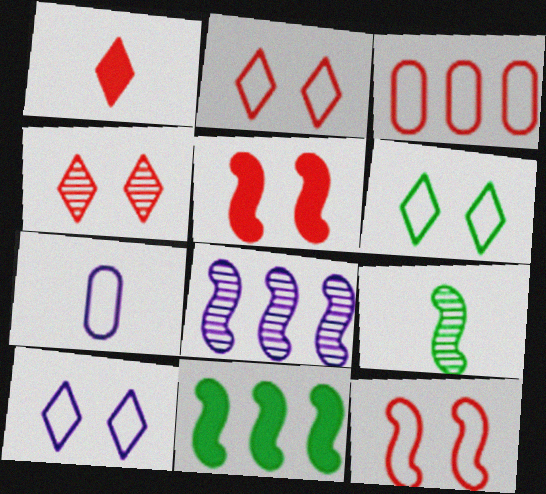[[1, 7, 9], 
[2, 6, 10], 
[4, 7, 11]]